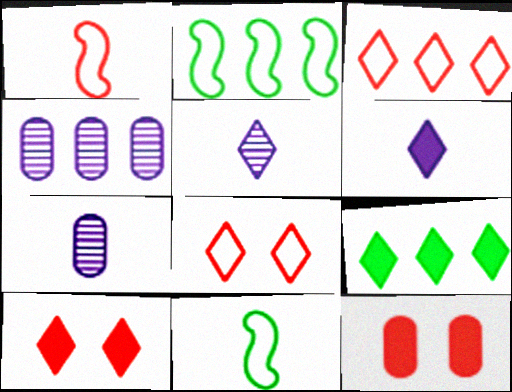[[2, 5, 12], 
[2, 7, 10], 
[4, 10, 11], 
[5, 8, 9], 
[6, 9, 10]]